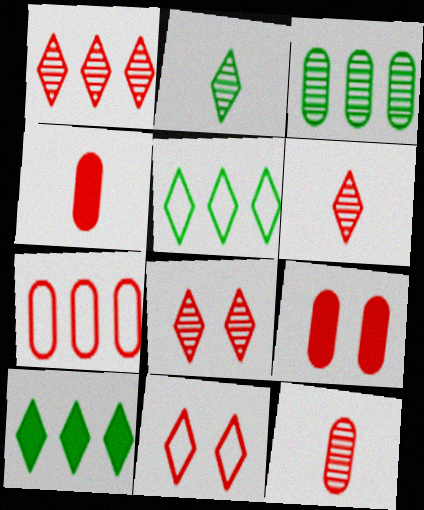[[1, 6, 8], 
[7, 9, 12]]